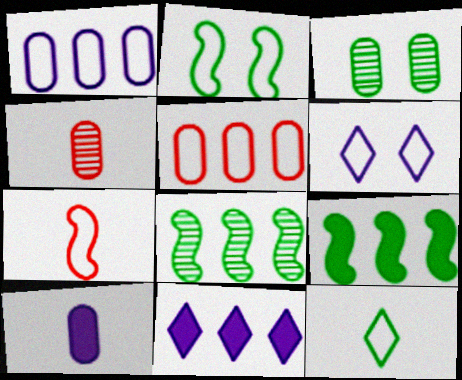[[2, 4, 11], 
[3, 5, 10], 
[3, 7, 11], 
[3, 9, 12], 
[4, 6, 9], 
[5, 8, 11]]